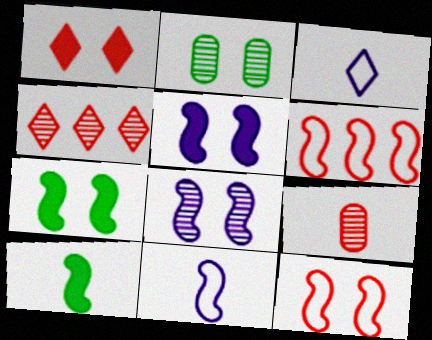[[1, 6, 9], 
[3, 9, 10], 
[6, 8, 10], 
[7, 8, 12]]